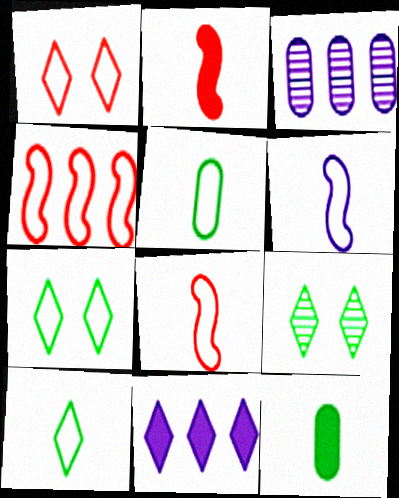[[2, 3, 7]]